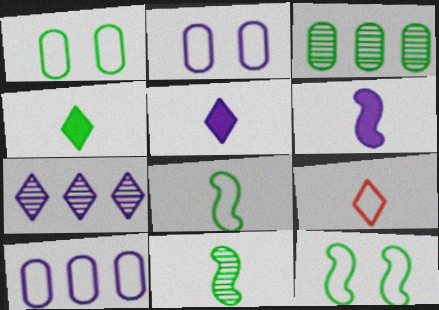[[2, 6, 7], 
[3, 4, 12], 
[9, 10, 12]]